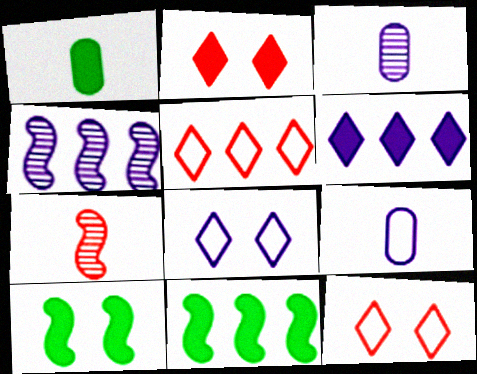[[1, 4, 12], 
[3, 5, 10], 
[3, 11, 12]]